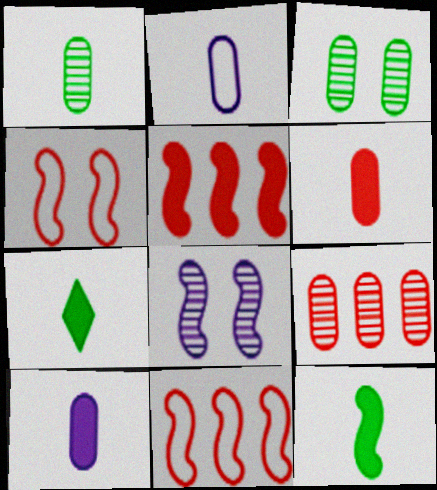[[1, 2, 6], 
[8, 11, 12]]